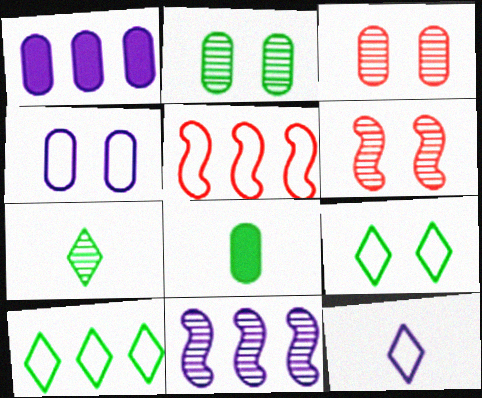[[3, 7, 11]]